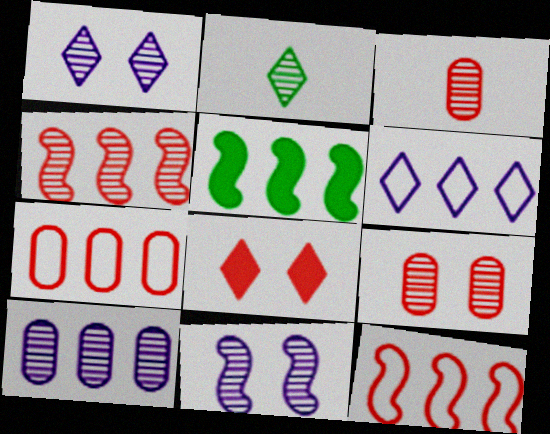[[2, 6, 8], 
[3, 8, 12]]